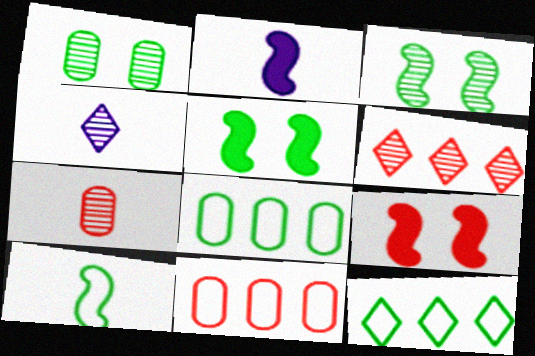[[4, 5, 11], 
[4, 8, 9]]